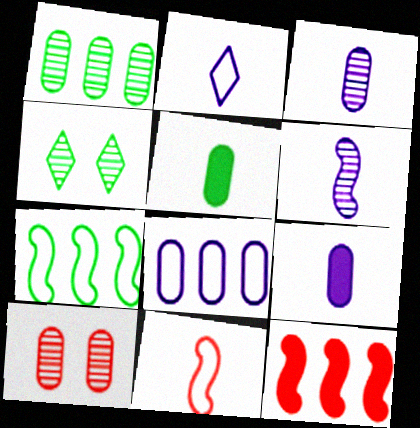[[1, 3, 10], 
[2, 6, 9], 
[4, 5, 7], 
[5, 8, 10]]